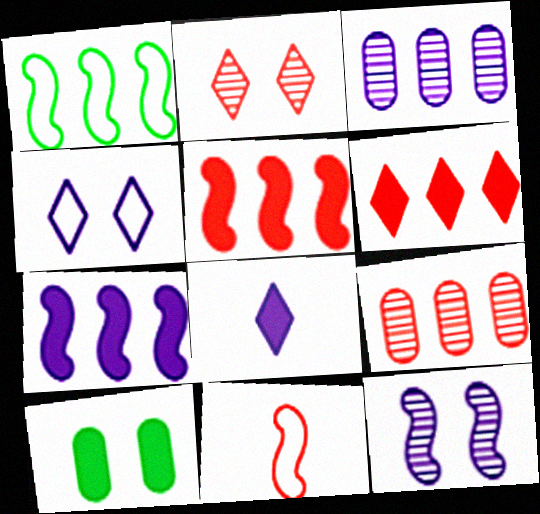[[1, 3, 6], 
[5, 8, 10]]